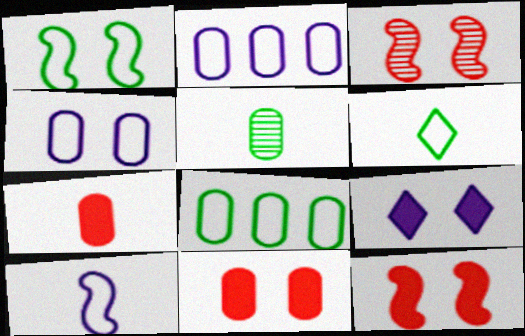[[1, 6, 8], 
[2, 5, 11]]